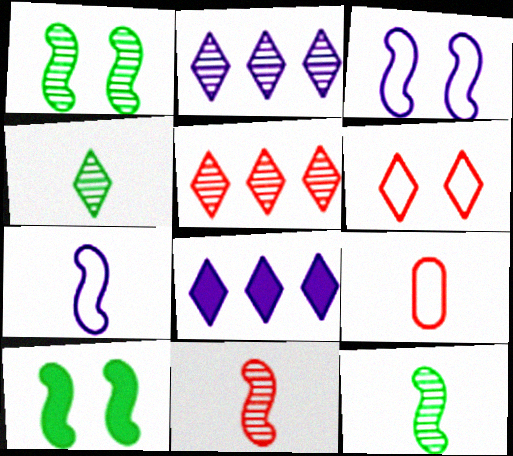[[1, 8, 9], 
[2, 9, 10], 
[4, 6, 8]]